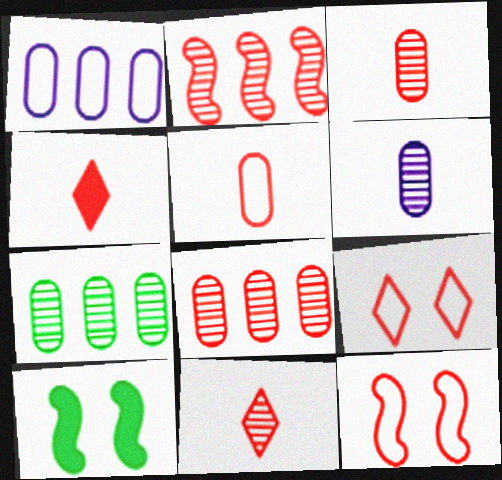[[1, 10, 11], 
[4, 8, 12]]